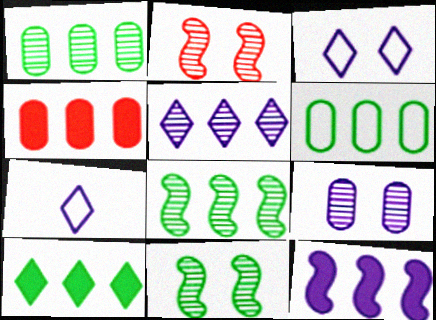[[4, 7, 11], 
[4, 10, 12], 
[6, 8, 10], 
[7, 9, 12]]